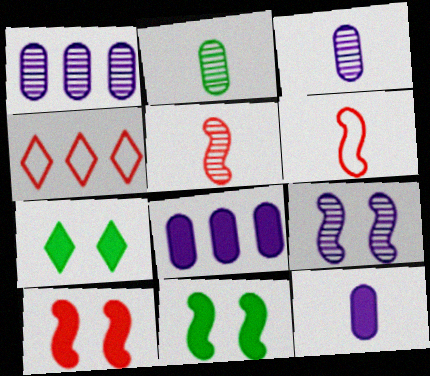[[1, 6, 7], 
[3, 4, 11]]